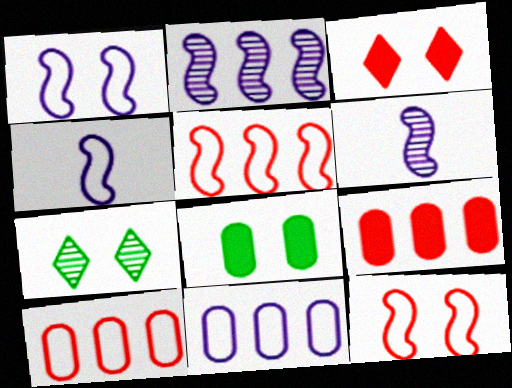[[4, 7, 9]]